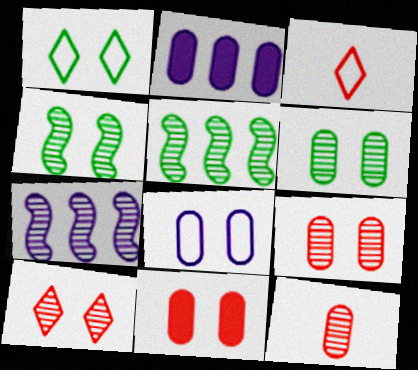[[2, 3, 4], 
[6, 8, 11]]